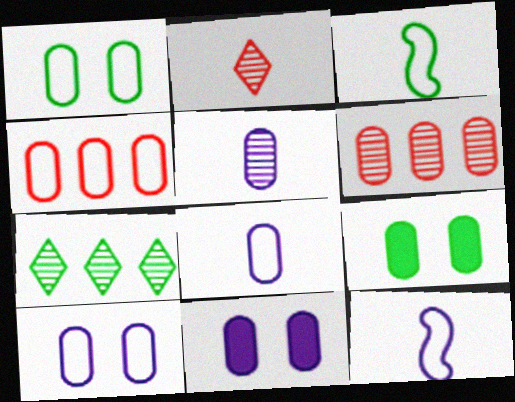[[1, 4, 8], 
[3, 7, 9], 
[4, 5, 9], 
[6, 8, 9]]